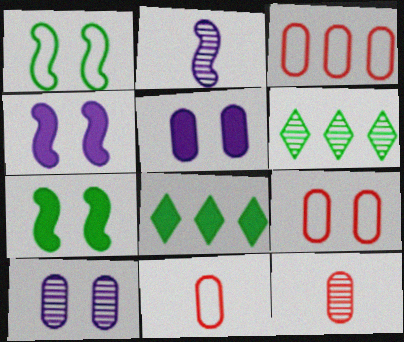[[2, 8, 9], 
[3, 9, 11], 
[4, 6, 11]]